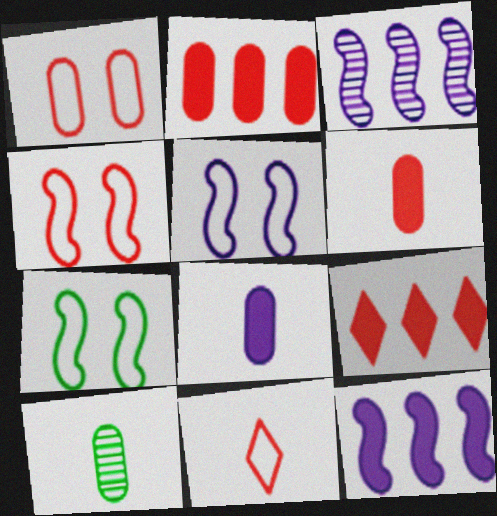[[4, 5, 7], 
[5, 9, 10]]